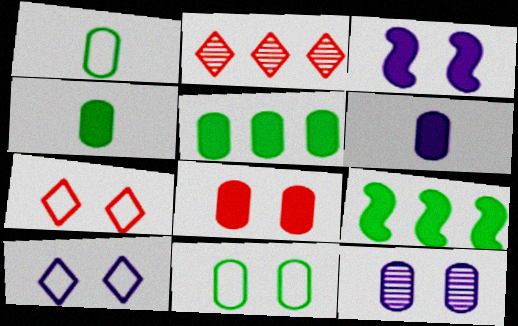[[1, 2, 3], 
[3, 10, 12], 
[5, 6, 8], 
[8, 11, 12]]